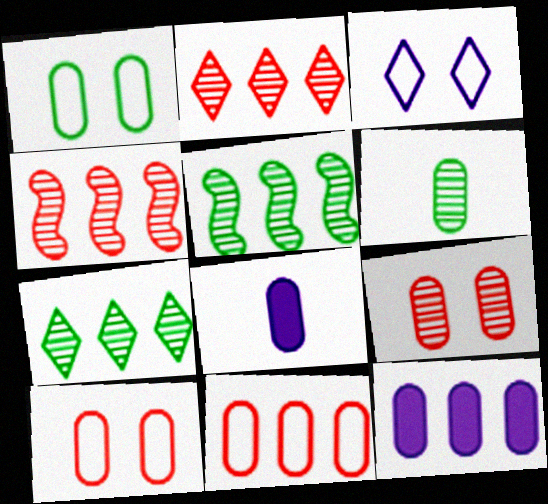[[6, 10, 12]]